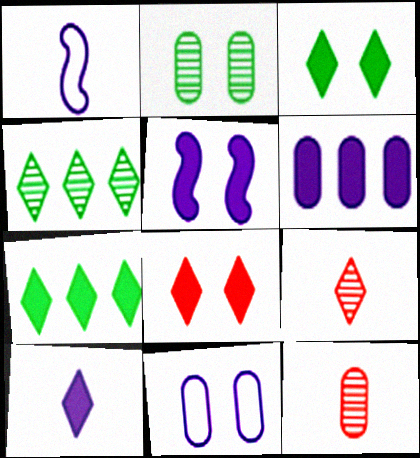[[5, 6, 10], 
[7, 8, 10]]